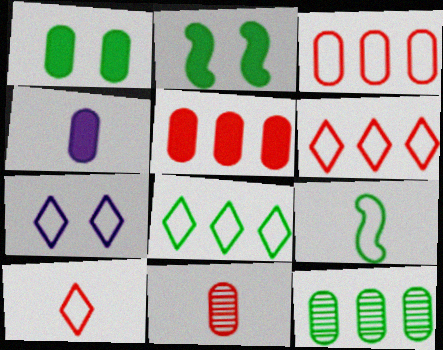[[1, 4, 5], 
[3, 7, 9], 
[7, 8, 10]]